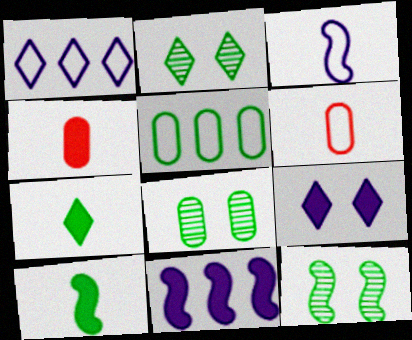[[1, 4, 12], 
[2, 5, 10], 
[2, 6, 11], 
[2, 8, 12], 
[5, 7, 12]]